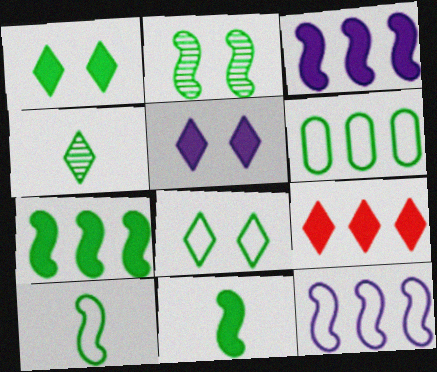[[2, 7, 10], 
[6, 8, 10]]